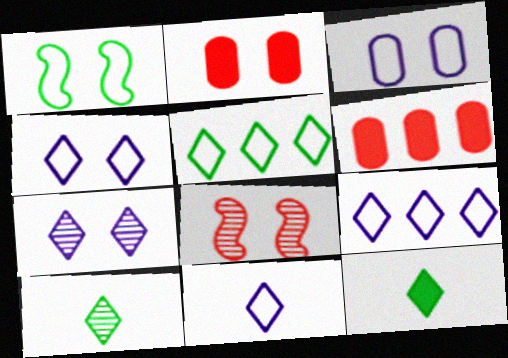[[1, 2, 7], 
[4, 9, 11]]